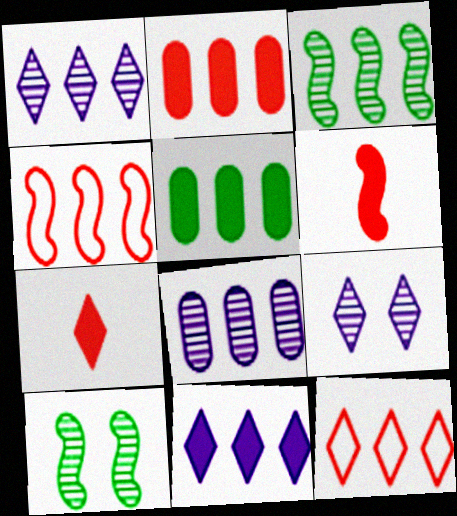[[1, 4, 5]]